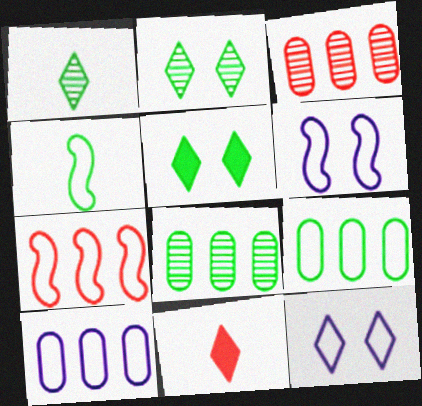[[4, 5, 8], 
[4, 6, 7], 
[6, 8, 11]]